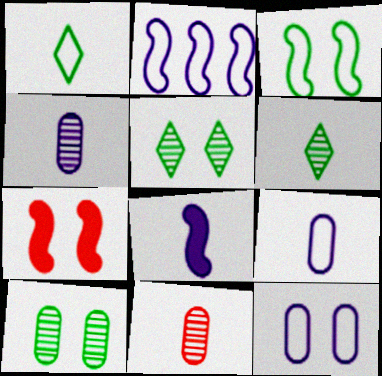[[1, 8, 11], 
[5, 7, 12]]